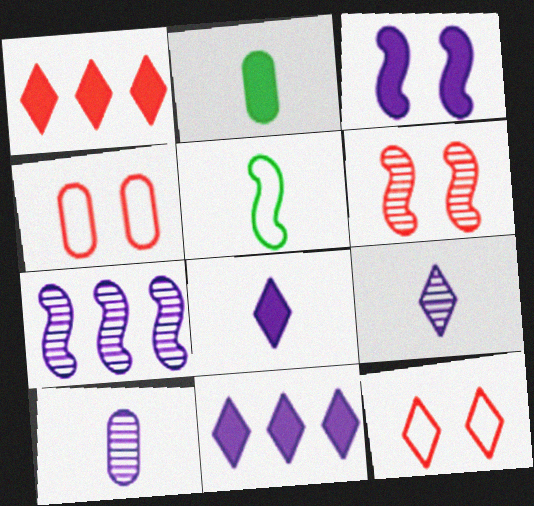[[1, 2, 3], 
[2, 7, 12]]